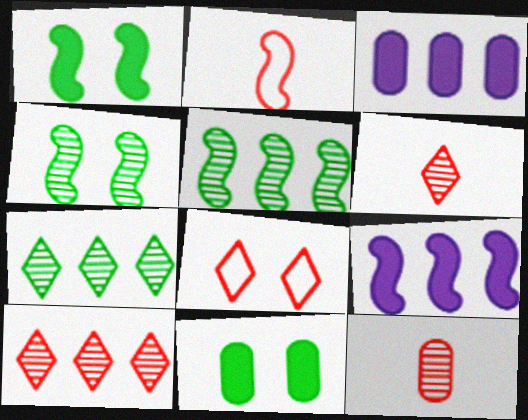[[2, 4, 9]]